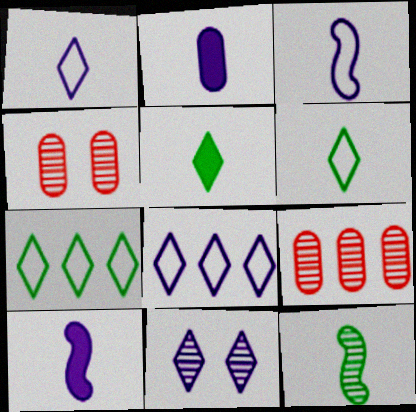[[4, 7, 10], 
[9, 11, 12]]